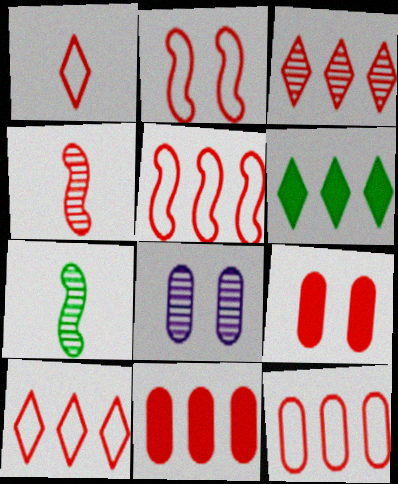[[1, 2, 12], 
[3, 5, 11], 
[3, 7, 8], 
[4, 9, 10], 
[5, 10, 12]]